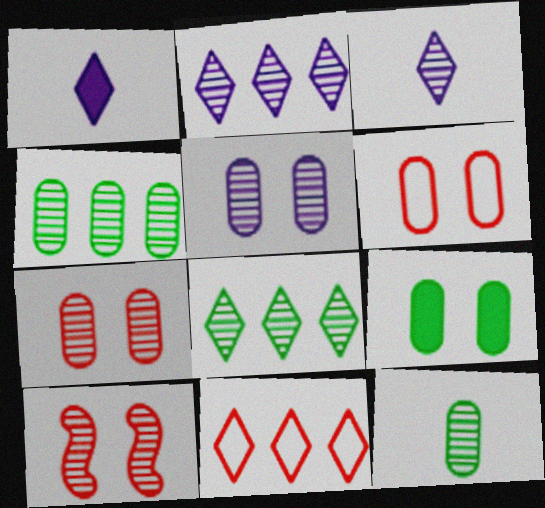[[2, 10, 12], 
[3, 4, 10], 
[5, 6, 9]]